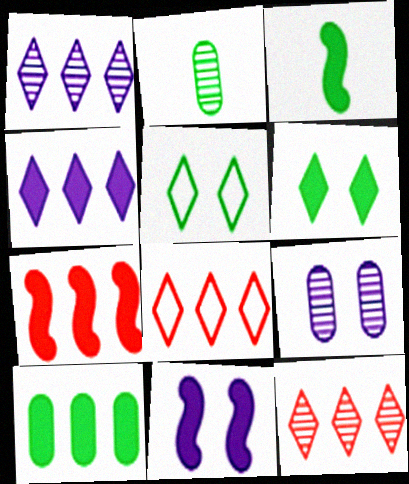[[2, 8, 11], 
[3, 6, 10], 
[3, 7, 11], 
[3, 8, 9], 
[4, 7, 10]]